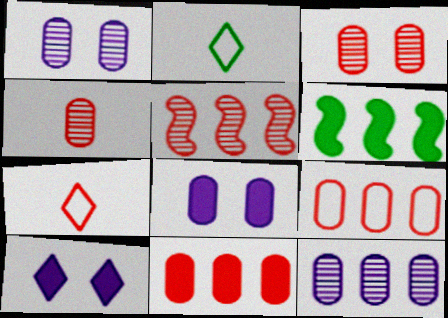[[1, 6, 7], 
[2, 5, 8]]